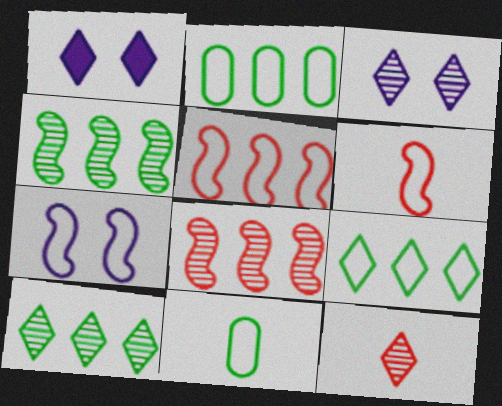[[1, 8, 11], 
[1, 9, 12], 
[3, 10, 12]]